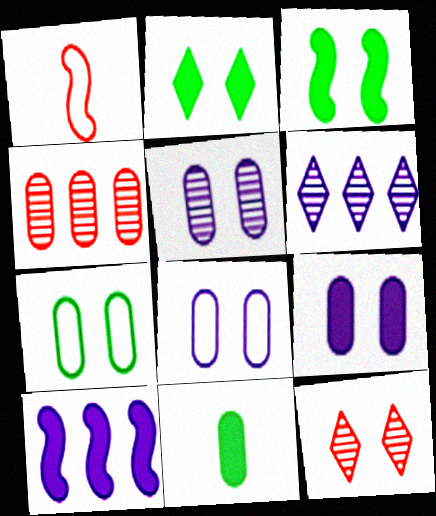[[3, 8, 12], 
[4, 8, 11], 
[5, 8, 9]]